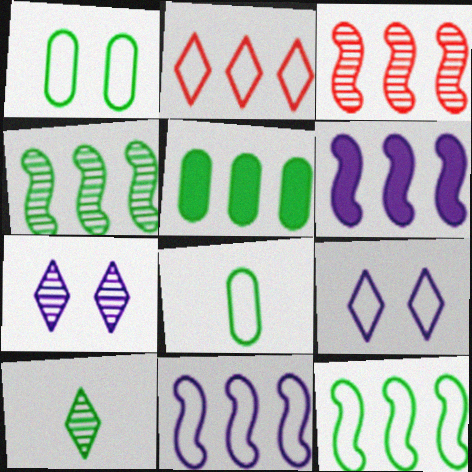[[3, 6, 12]]